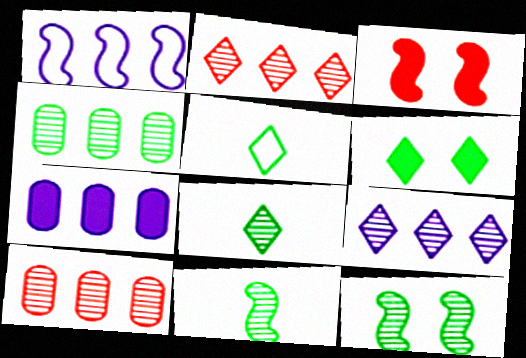[[1, 3, 11], 
[1, 7, 9], 
[4, 8, 12]]